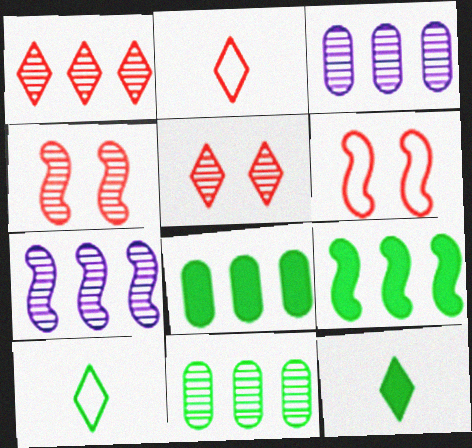[[1, 7, 11], 
[3, 6, 12]]